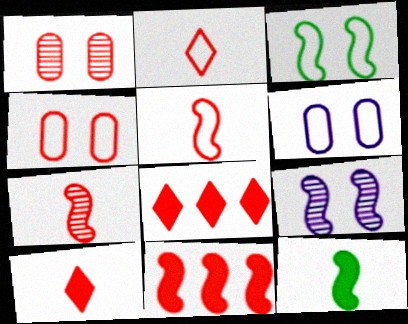[[1, 2, 11], 
[1, 5, 8], 
[4, 7, 8]]